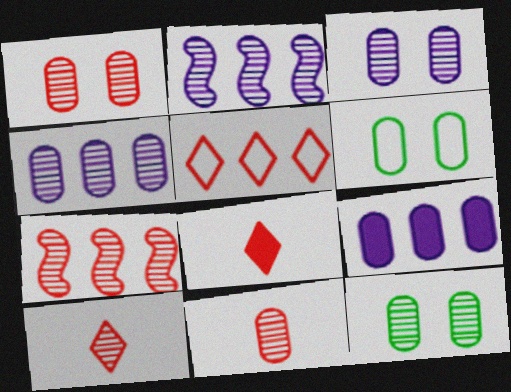[[1, 3, 12], 
[1, 7, 10], 
[2, 6, 8], 
[2, 10, 12], 
[4, 11, 12], 
[6, 9, 11]]